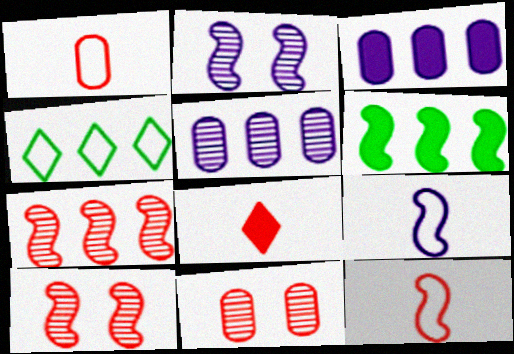[[2, 6, 12], 
[3, 4, 7], 
[6, 9, 10]]